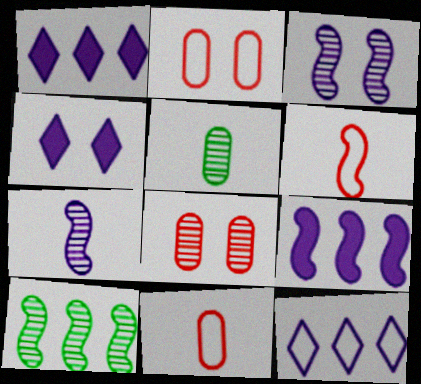[[4, 10, 11]]